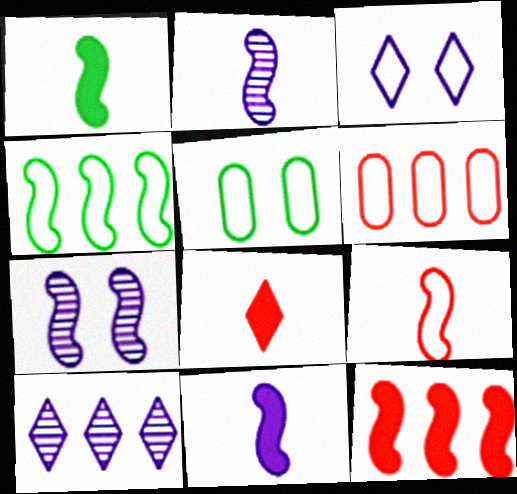[[1, 2, 9]]